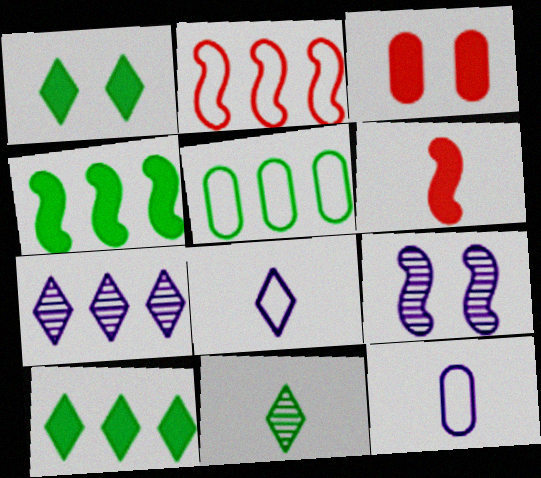[[6, 11, 12]]